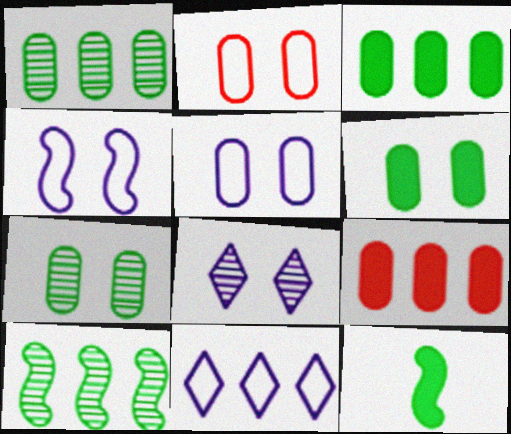[[9, 10, 11]]